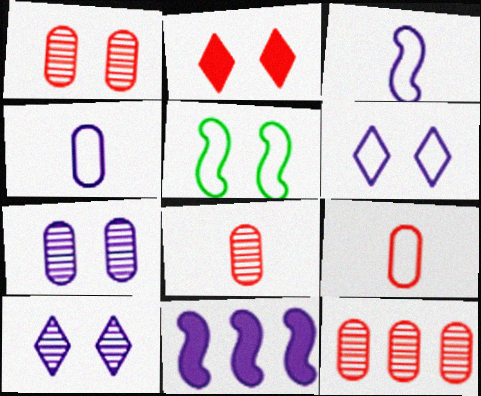[[1, 8, 12], 
[2, 5, 7], 
[4, 10, 11]]